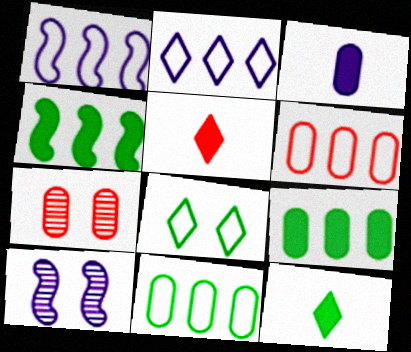[[1, 7, 12], 
[2, 3, 10], 
[3, 7, 11], 
[5, 10, 11], 
[6, 10, 12]]